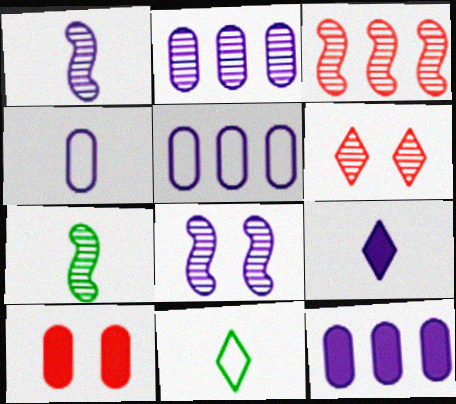[[1, 4, 9], 
[2, 5, 12], 
[2, 6, 7], 
[3, 7, 8], 
[5, 8, 9]]